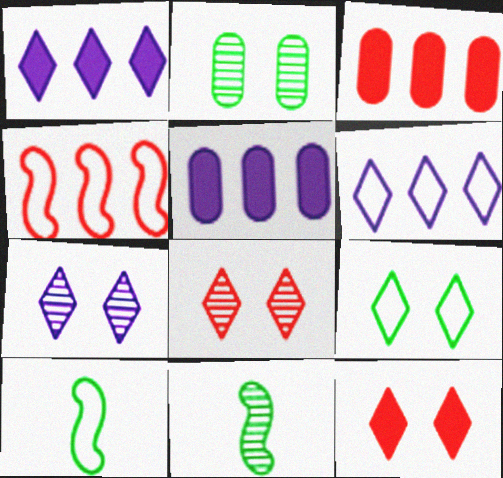[[3, 7, 10], 
[5, 8, 10], 
[7, 9, 12]]